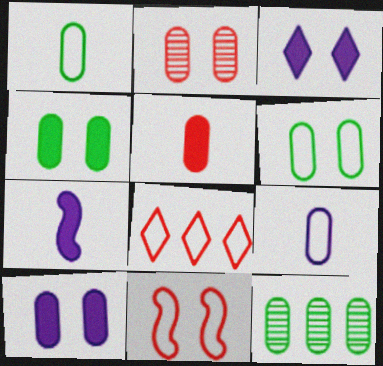[[1, 4, 12], 
[2, 6, 10]]